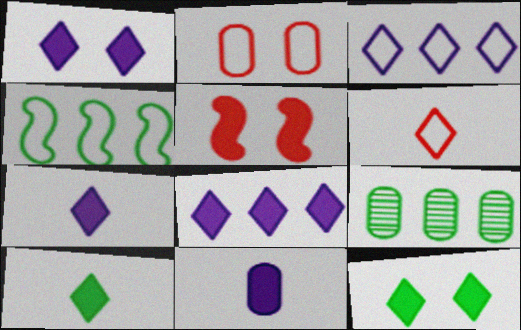[[1, 7, 8], 
[2, 9, 11]]